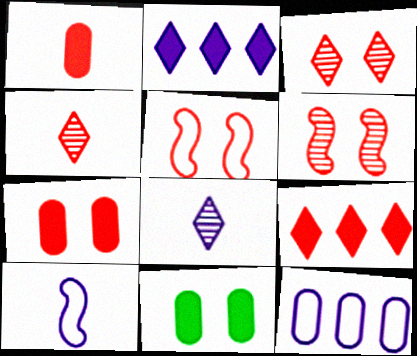[[3, 5, 7]]